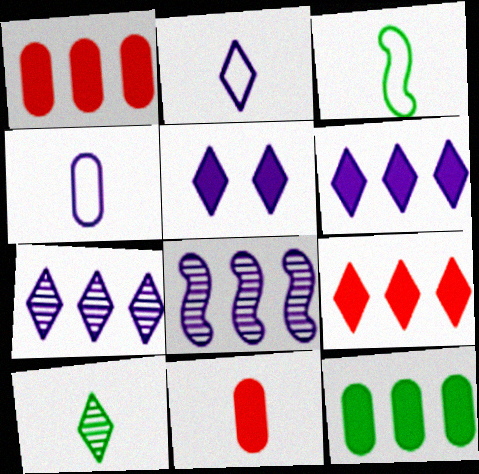[[2, 5, 7], 
[4, 5, 8]]